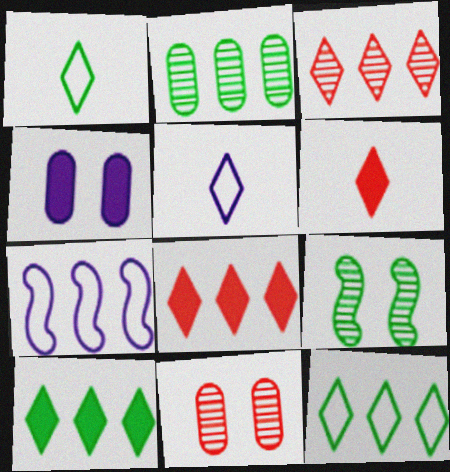[[2, 7, 8]]